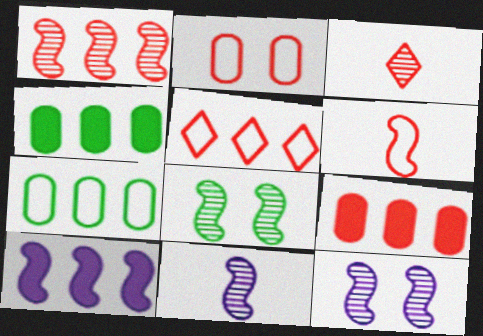[[1, 5, 9], 
[1, 8, 11], 
[2, 5, 6], 
[6, 8, 10]]